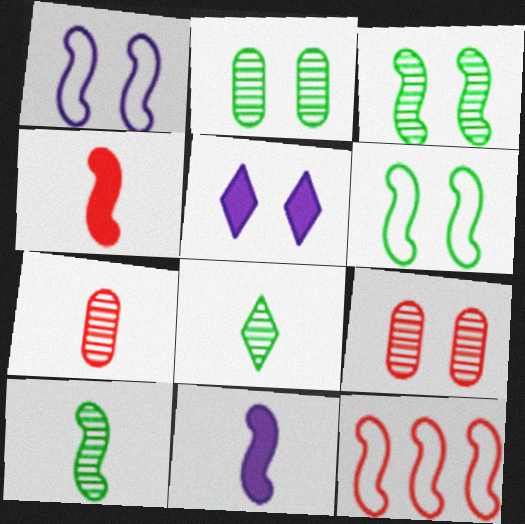[[3, 11, 12], 
[5, 6, 9]]